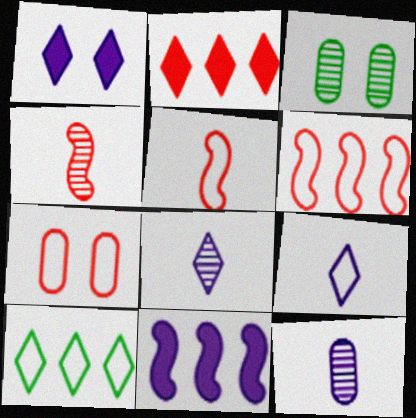[[2, 4, 7]]